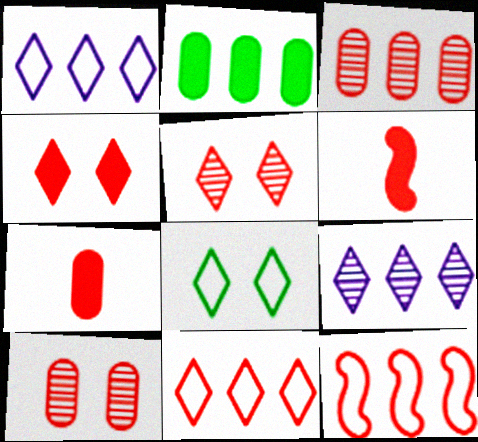[[2, 9, 12], 
[5, 7, 12], 
[6, 10, 11]]